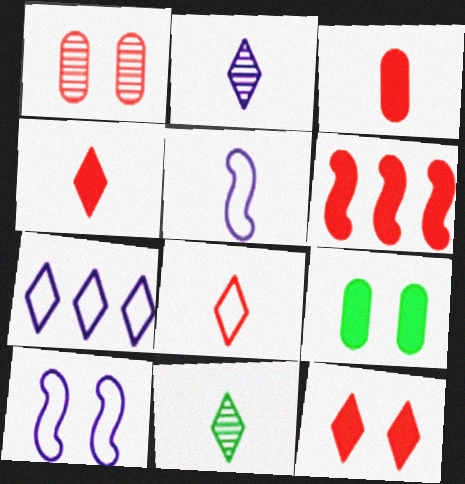[[1, 6, 8], 
[3, 5, 11], 
[3, 6, 12], 
[7, 11, 12]]